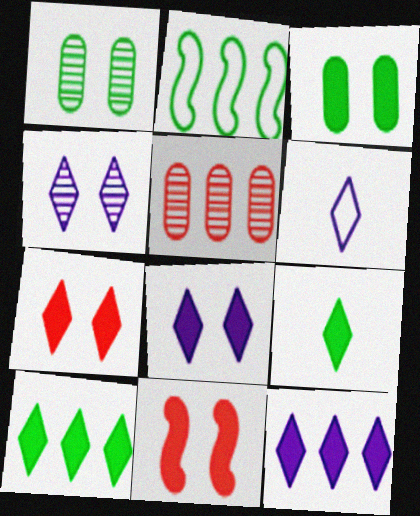[[1, 2, 9], 
[2, 5, 12], 
[3, 8, 11], 
[4, 6, 12], 
[7, 9, 12]]